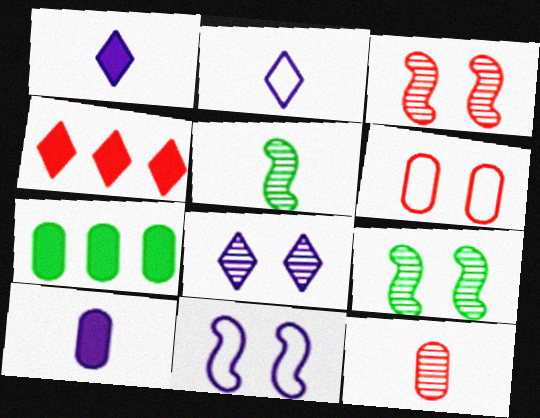[[2, 3, 7]]